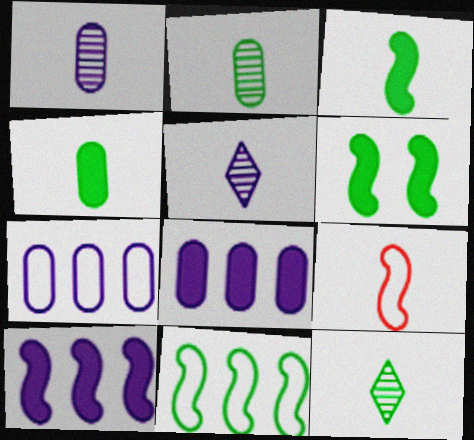[[4, 5, 9]]